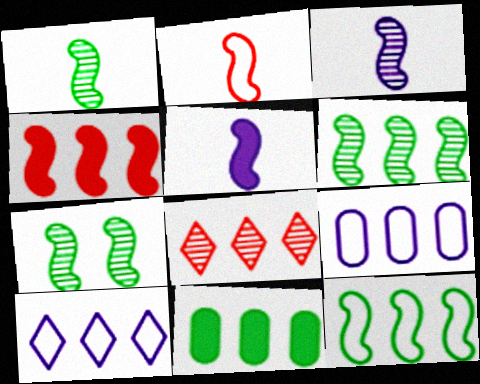[[1, 2, 5], 
[1, 6, 7]]